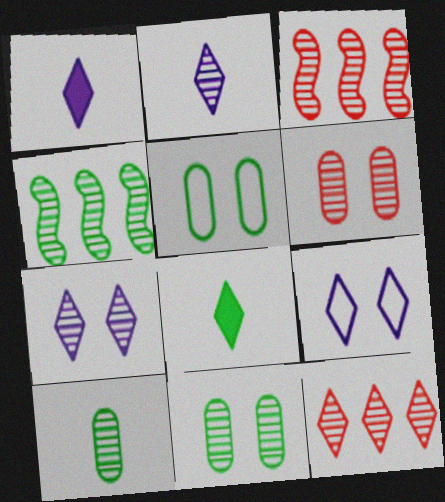[[1, 3, 5], 
[2, 3, 11], 
[2, 4, 6], 
[3, 7, 10], 
[4, 5, 8], 
[8, 9, 12]]